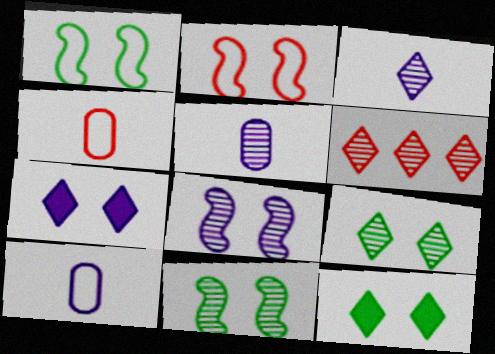[[3, 6, 9], 
[5, 6, 11]]